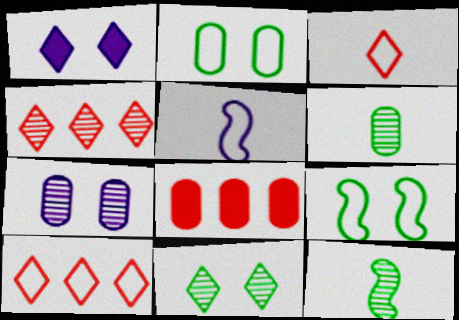[[2, 5, 10], 
[4, 7, 12], 
[5, 8, 11]]